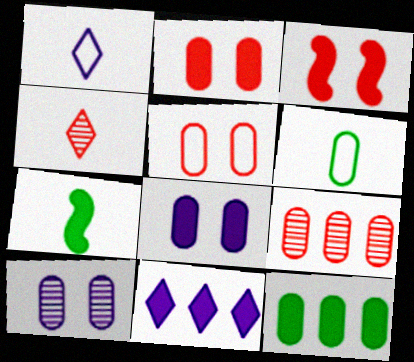[[2, 7, 11], 
[6, 8, 9]]